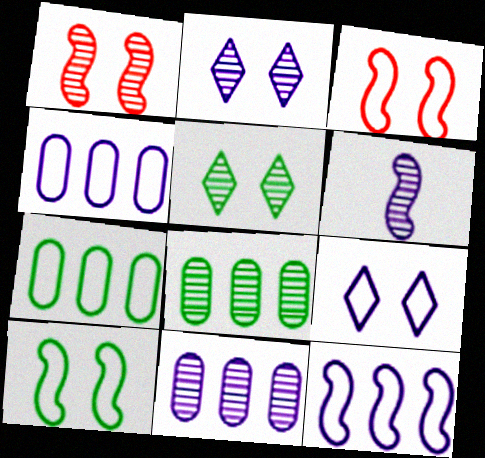[[2, 6, 11]]